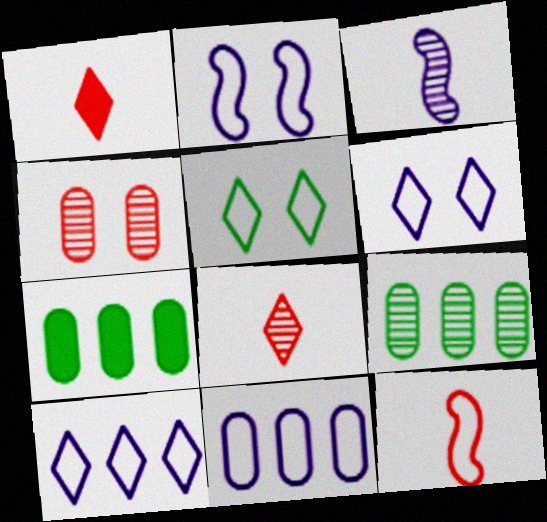[[1, 2, 9], 
[2, 7, 8], 
[5, 11, 12]]